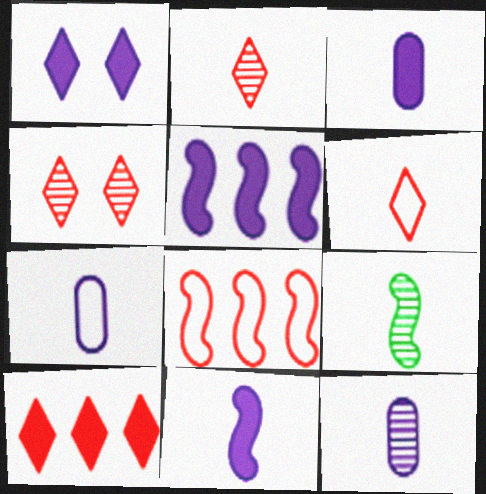[[1, 3, 5], 
[2, 9, 12], 
[3, 6, 9], 
[3, 7, 12], 
[4, 6, 10]]